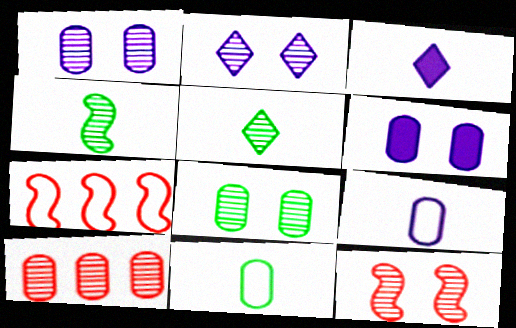[[2, 4, 10], 
[2, 8, 12], 
[3, 7, 8], 
[5, 6, 7], 
[6, 10, 11]]